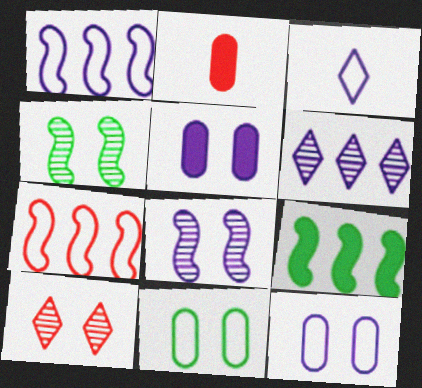[[1, 3, 12], 
[2, 7, 10], 
[3, 7, 11]]